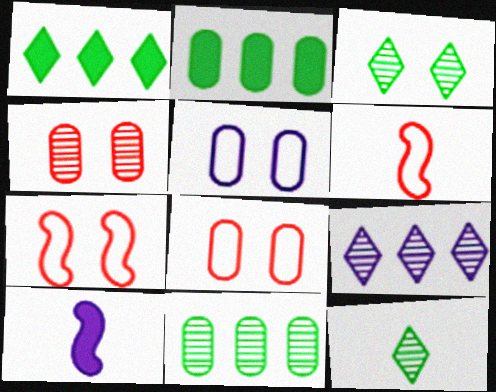[[5, 9, 10]]